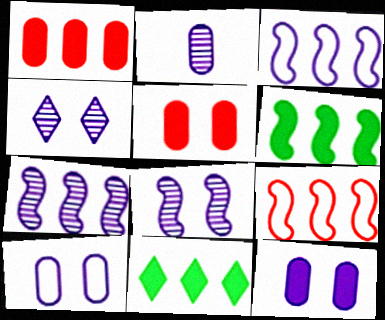[[2, 4, 7], 
[6, 7, 9]]